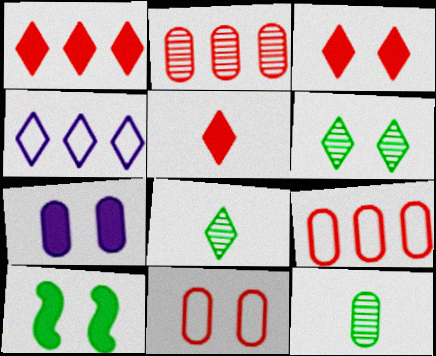[[1, 3, 5], 
[3, 4, 8], 
[3, 7, 10], 
[4, 5, 6], 
[7, 9, 12]]